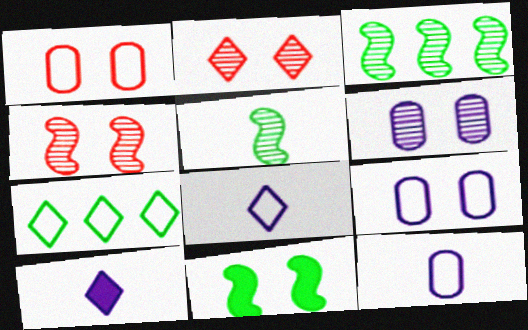[[1, 3, 10], 
[2, 7, 10], 
[2, 9, 11]]